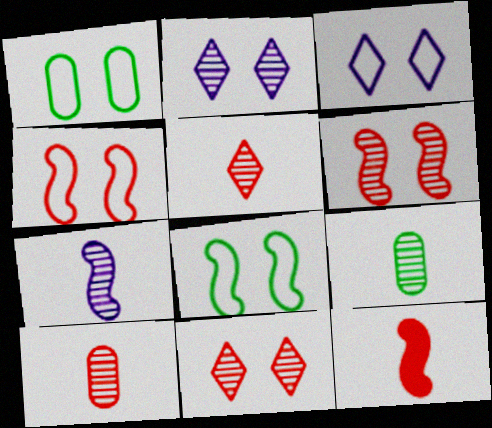[[1, 3, 4], 
[5, 7, 9]]